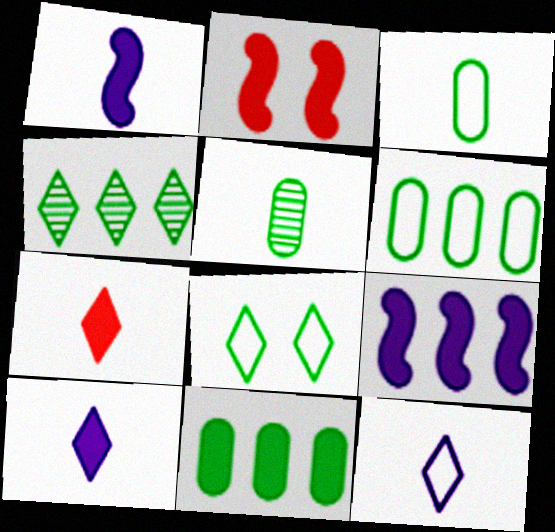[[2, 10, 11]]